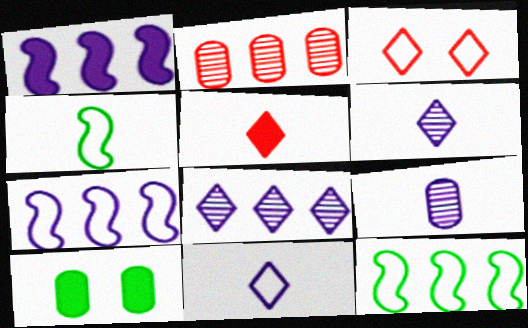[[1, 5, 10], 
[4, 5, 9]]